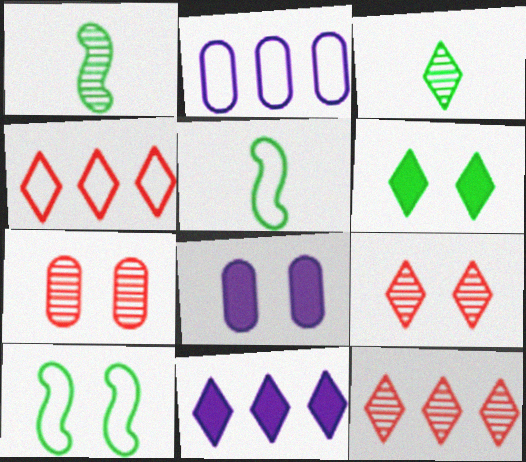[[1, 4, 8], 
[5, 7, 11], 
[5, 8, 12], 
[8, 9, 10]]